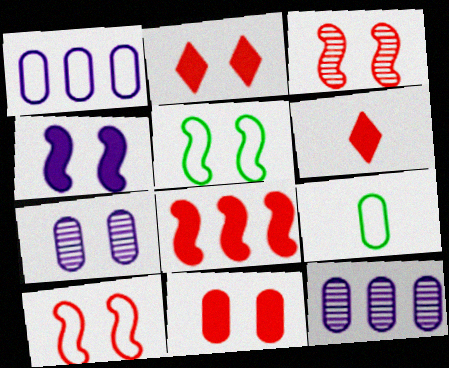[[2, 5, 7], 
[3, 4, 5], 
[5, 6, 12], 
[6, 8, 11], 
[9, 11, 12]]